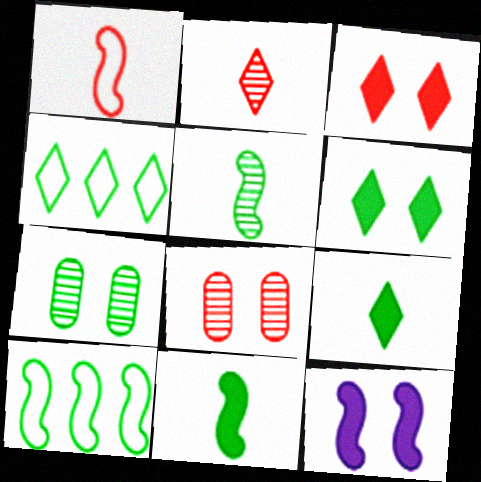[[4, 7, 11], 
[7, 9, 10]]